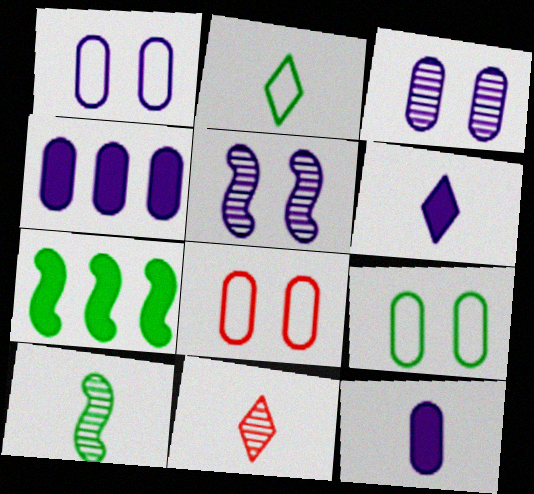[[1, 7, 11], 
[1, 8, 9], 
[2, 6, 11]]